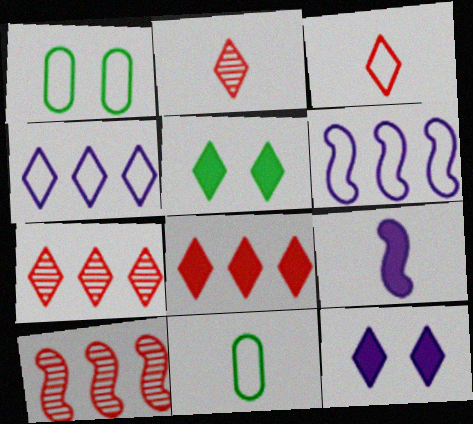[[1, 3, 6], 
[1, 7, 9], 
[2, 4, 5], 
[2, 9, 11], 
[10, 11, 12]]